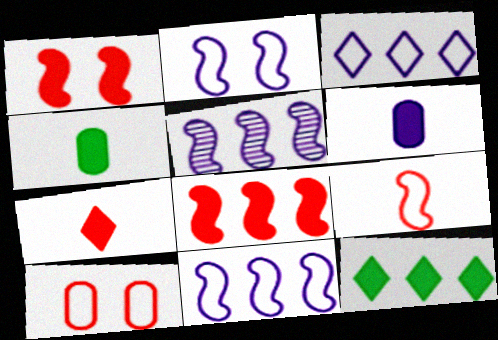[[1, 6, 12]]